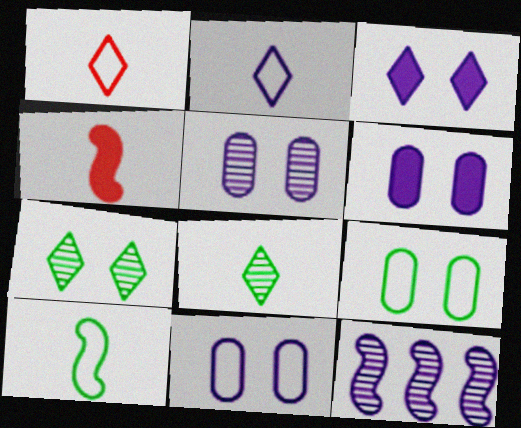[[2, 6, 12], 
[5, 6, 11]]